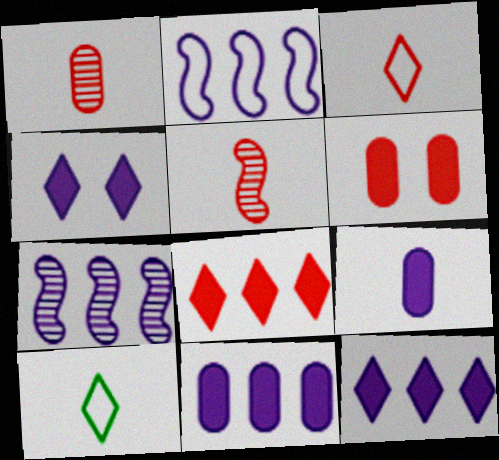[[5, 9, 10], 
[6, 7, 10]]